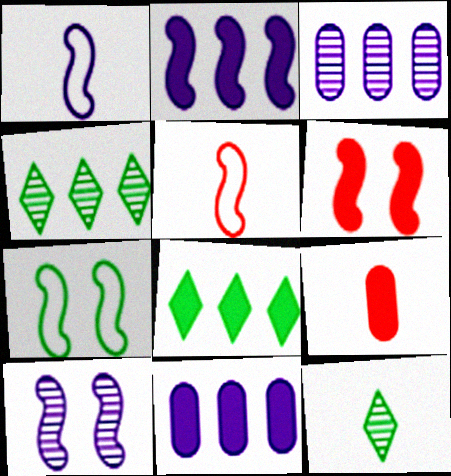[[1, 2, 10], 
[1, 9, 12], 
[6, 7, 10]]